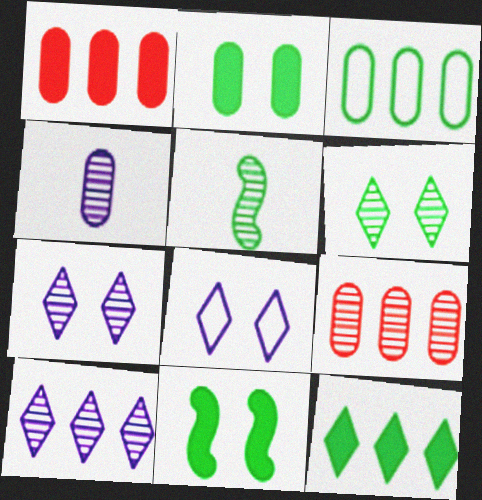[[1, 5, 8], 
[5, 7, 9]]